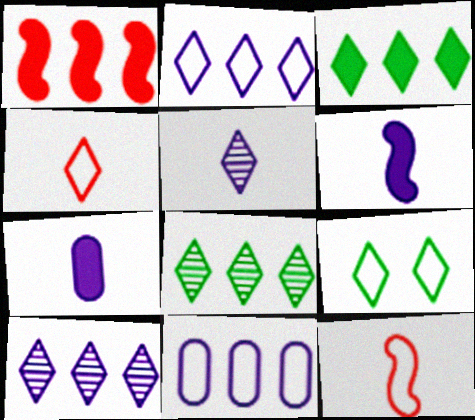[[1, 8, 11], 
[2, 4, 9], 
[9, 11, 12]]